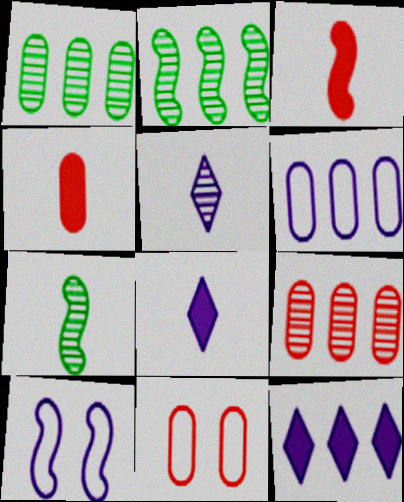[[2, 3, 10], 
[2, 8, 11], 
[4, 9, 11], 
[7, 11, 12]]